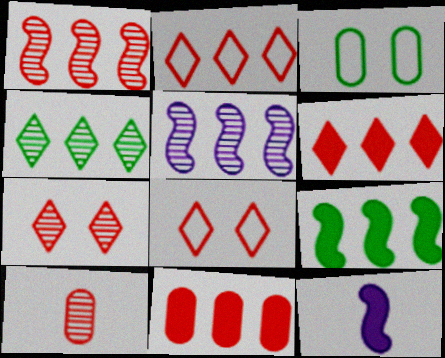[[1, 2, 11], 
[1, 7, 10]]